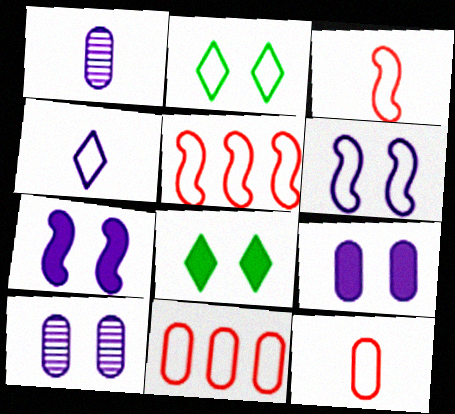[[1, 5, 8]]